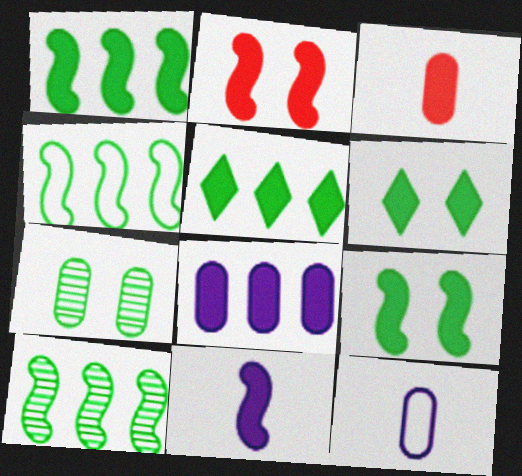[[1, 2, 11], 
[1, 4, 10]]